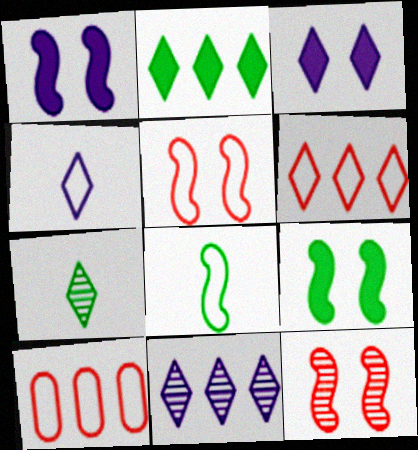[[1, 7, 10], 
[2, 6, 11], 
[3, 4, 11], 
[3, 6, 7]]